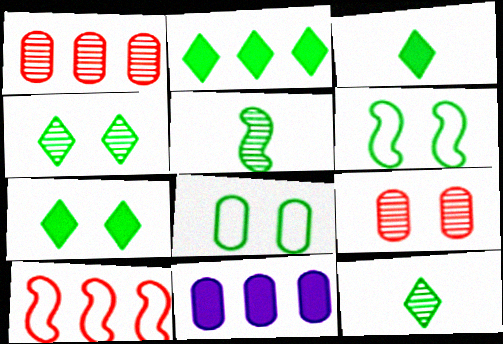[[2, 3, 7], 
[2, 5, 8]]